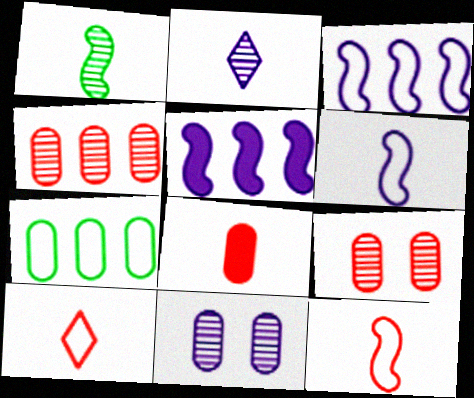[[7, 8, 11]]